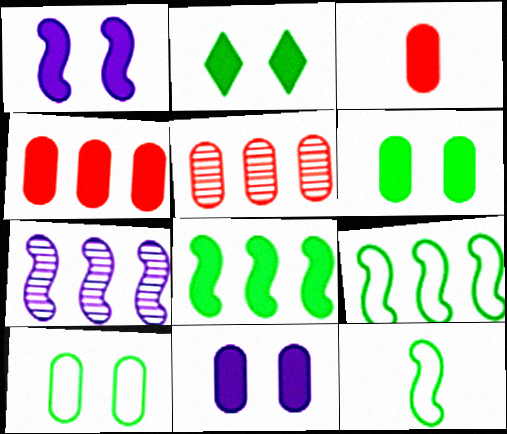[]